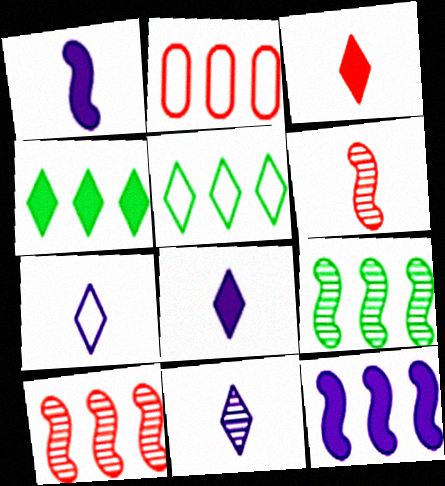[[7, 8, 11]]